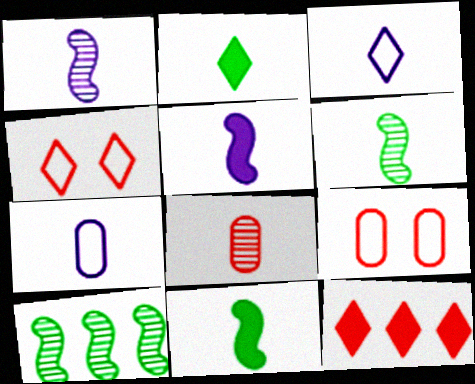[[3, 8, 11]]